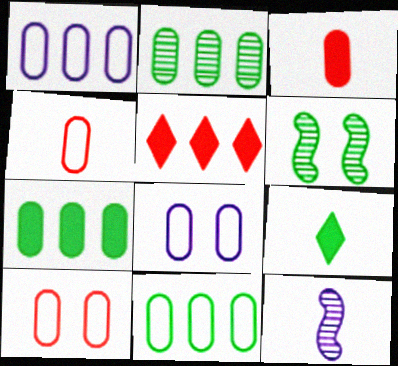[[2, 3, 8], 
[2, 7, 11], 
[4, 8, 11], 
[4, 9, 12], 
[6, 9, 11]]